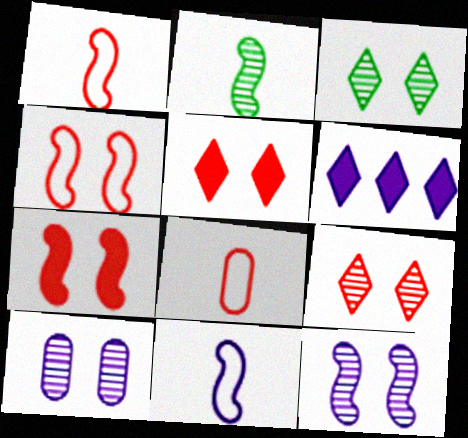[[6, 10, 11]]